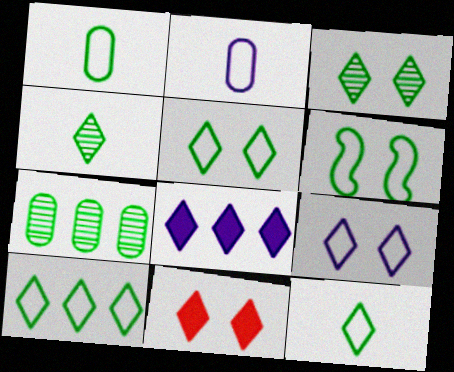[[1, 6, 10], 
[3, 9, 11], 
[5, 10, 12]]